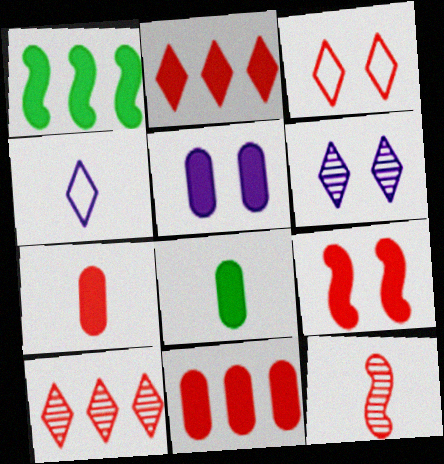[[2, 7, 9], 
[3, 11, 12], 
[4, 8, 12], 
[5, 8, 11]]